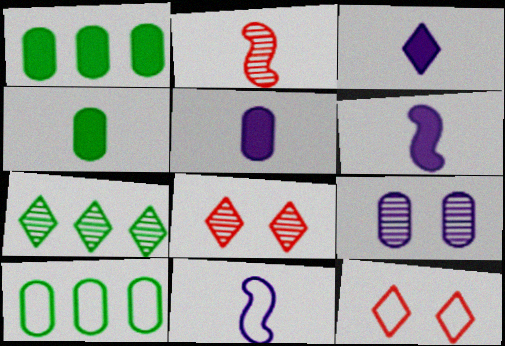[[1, 8, 11], 
[2, 7, 9], 
[3, 5, 6], 
[3, 7, 12], 
[6, 8, 10], 
[10, 11, 12]]